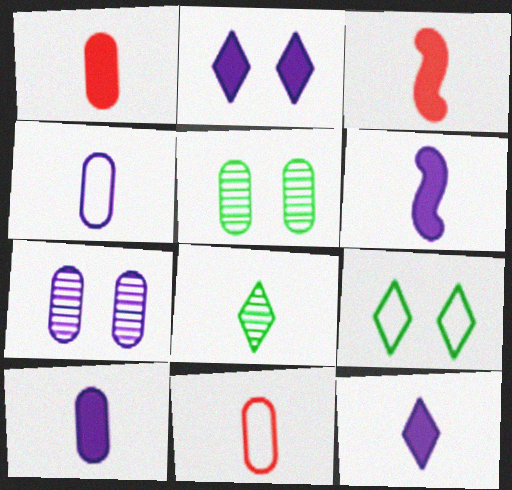[[3, 4, 8], 
[6, 8, 11], 
[6, 10, 12]]